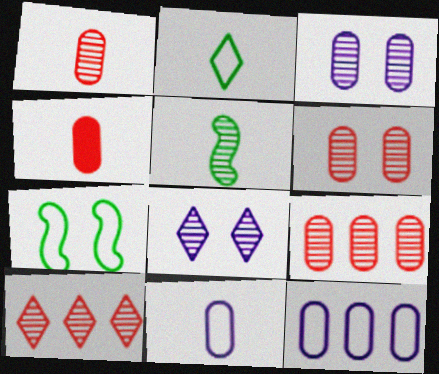[[1, 6, 9], 
[3, 5, 10], 
[5, 8, 9]]